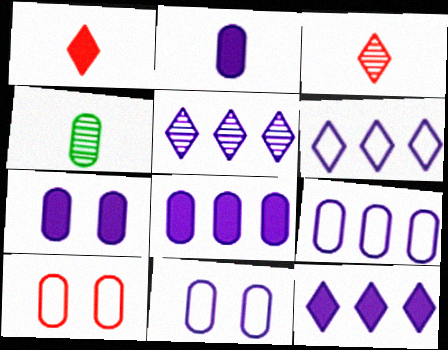[[2, 7, 8], 
[4, 8, 10], 
[5, 6, 12]]